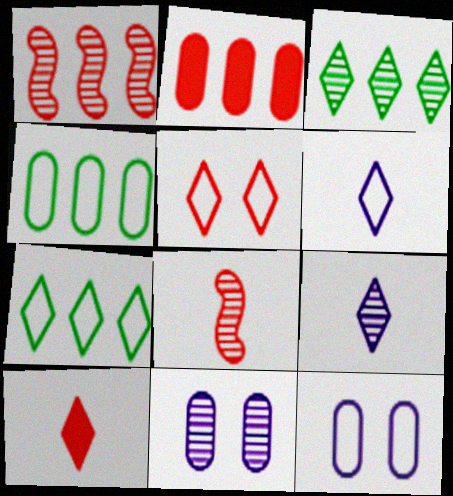[[2, 5, 8], 
[3, 8, 11], 
[5, 6, 7]]